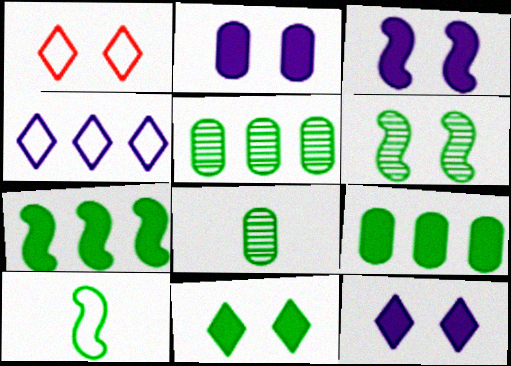[[1, 2, 6], 
[2, 3, 12], 
[5, 10, 11], 
[6, 7, 10]]